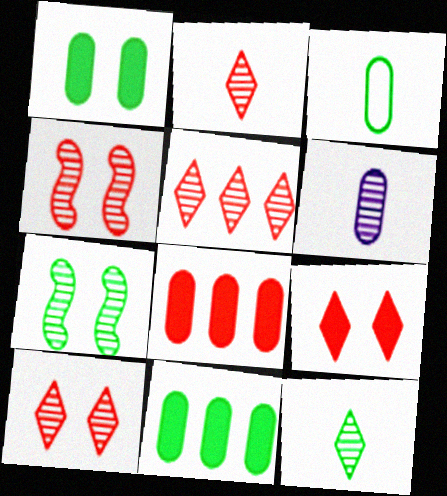[[2, 5, 10], 
[5, 6, 7]]